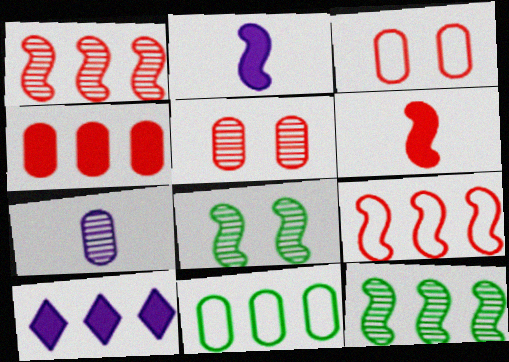[[1, 10, 11], 
[2, 8, 9]]